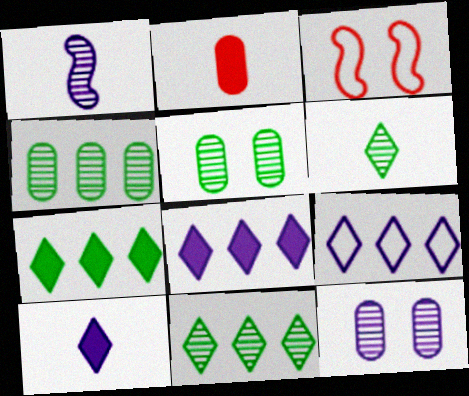[[3, 4, 10]]